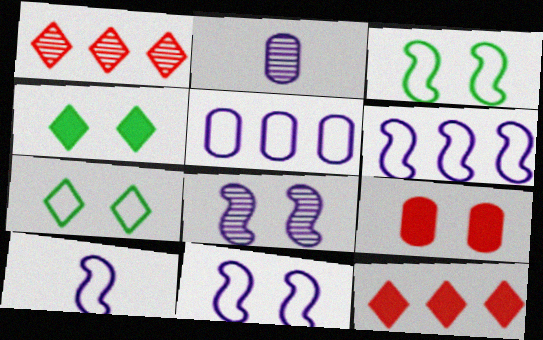[[2, 3, 12], 
[6, 10, 11], 
[7, 8, 9]]